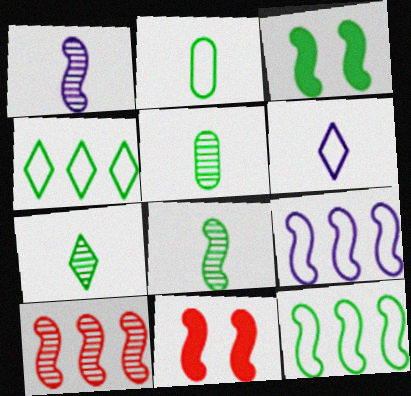[[1, 11, 12], 
[3, 4, 5], 
[3, 8, 12], 
[5, 7, 8], 
[8, 9, 11]]